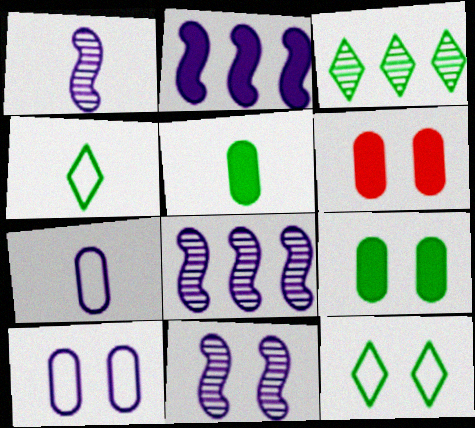[[1, 8, 11], 
[4, 6, 8], 
[6, 11, 12]]